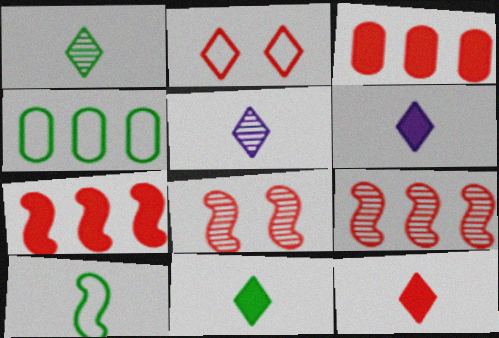[[4, 6, 8], 
[6, 11, 12]]